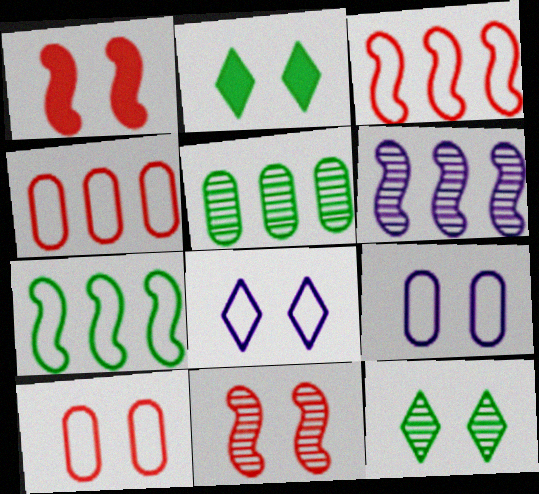[[1, 9, 12], 
[2, 9, 11]]